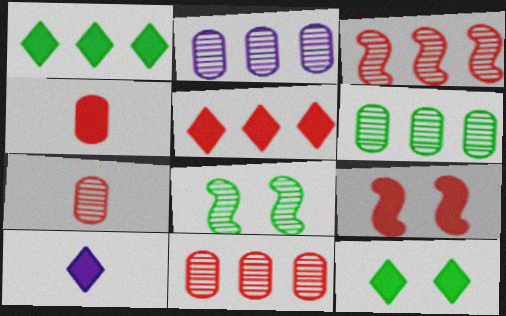[[2, 6, 11], 
[4, 5, 9], 
[5, 10, 12]]